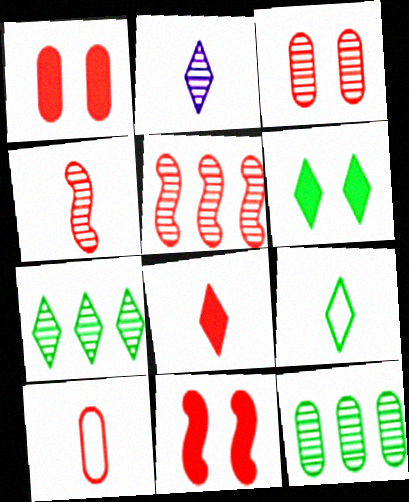[[2, 8, 9], 
[4, 8, 10], 
[6, 7, 9]]